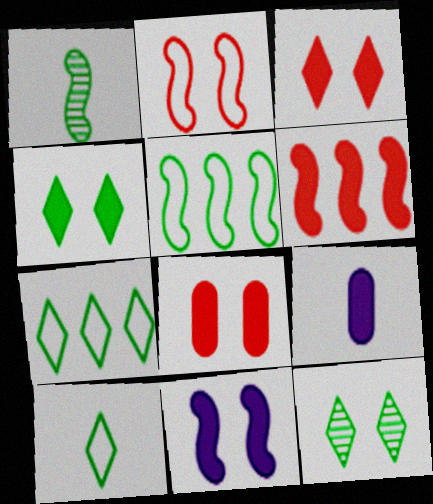[[4, 6, 9], 
[4, 8, 11]]